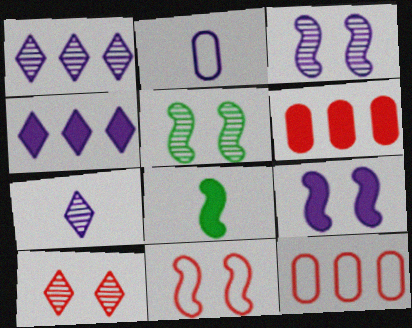[[1, 2, 9], 
[2, 3, 4], 
[5, 9, 11]]